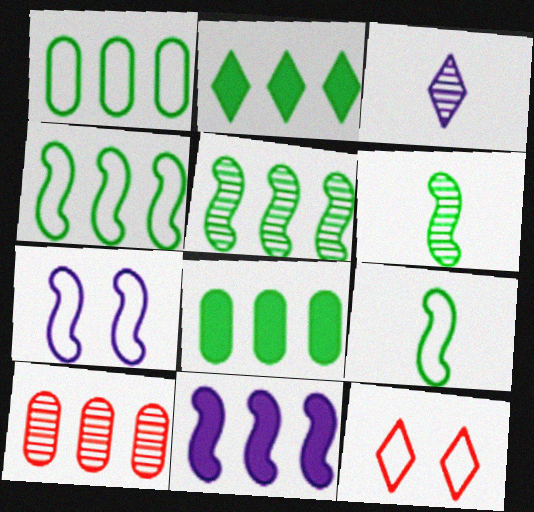[[1, 2, 5], 
[2, 3, 12]]